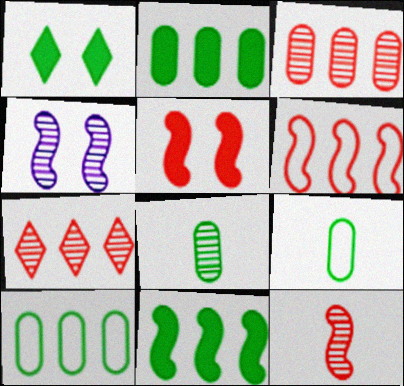[[4, 7, 8], 
[5, 6, 12]]